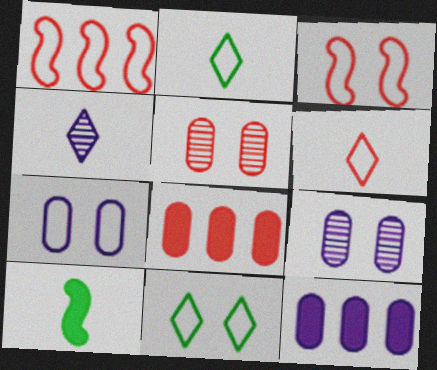[[1, 2, 7], 
[3, 7, 11]]